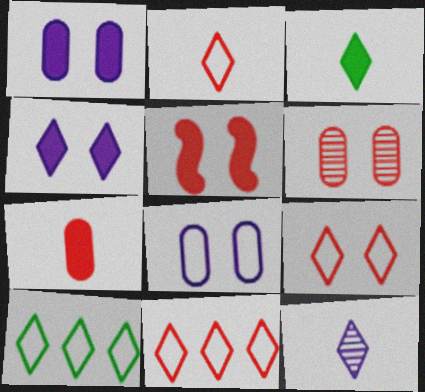[[2, 3, 12], 
[2, 9, 11], 
[5, 6, 9]]